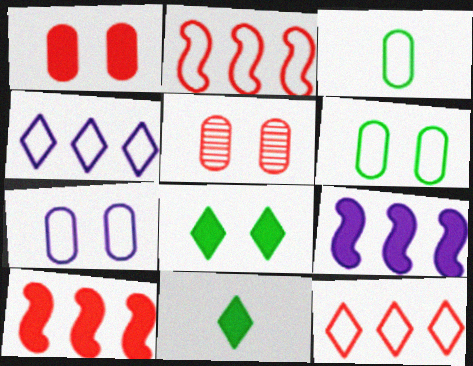[[1, 9, 11]]